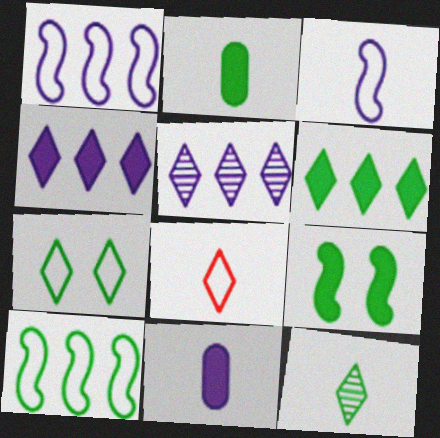[[2, 6, 9], 
[6, 7, 12]]